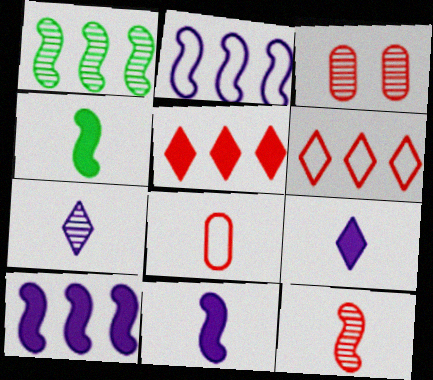[[1, 3, 7], 
[4, 7, 8]]